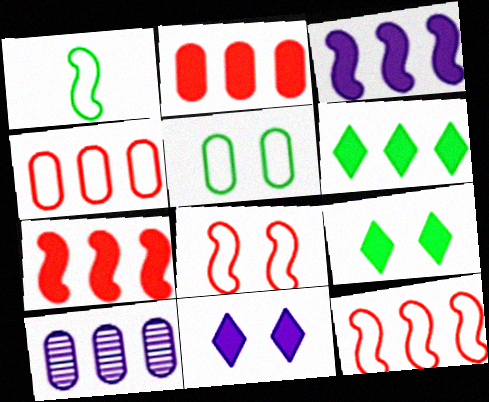[[2, 3, 6], 
[6, 10, 12]]